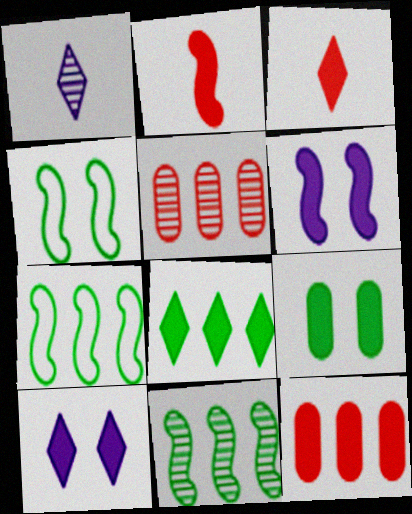[[1, 4, 12], 
[3, 8, 10]]